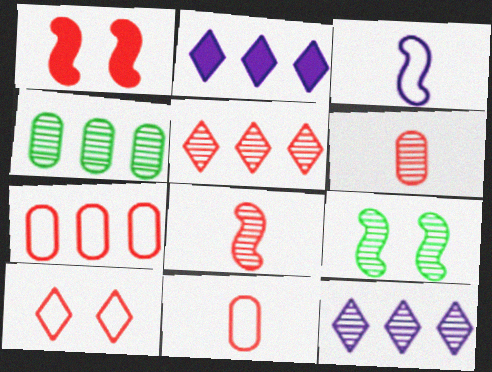[[1, 5, 11], 
[2, 9, 11], 
[6, 9, 12]]